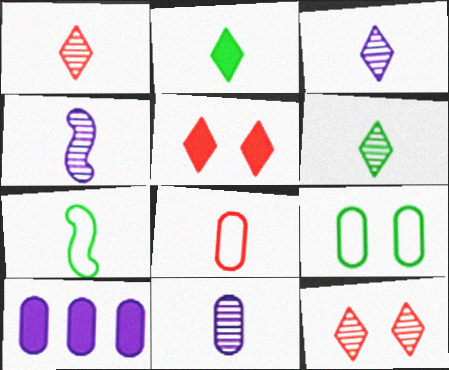[[1, 3, 6], 
[2, 4, 8], 
[3, 4, 11], 
[7, 10, 12]]